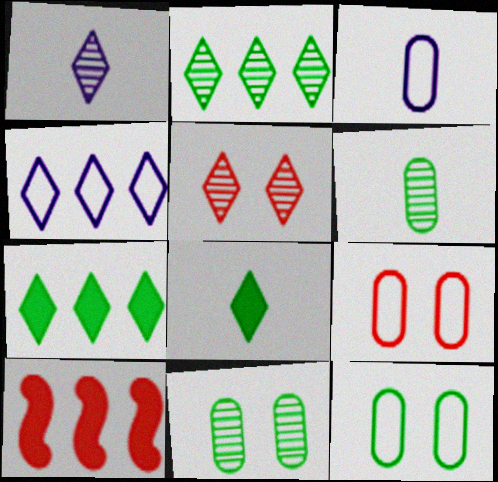[[1, 2, 5], 
[1, 10, 12], 
[4, 5, 8]]